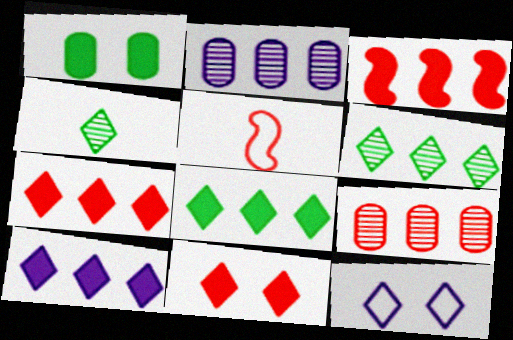[[4, 7, 12], 
[5, 9, 11], 
[7, 8, 10]]